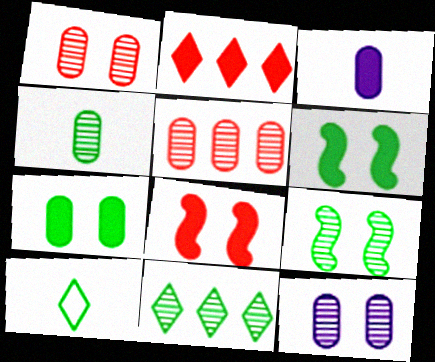[[2, 3, 6], 
[4, 5, 12], 
[4, 9, 11]]